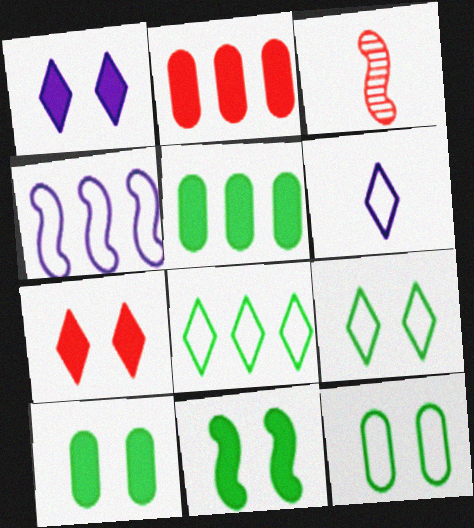[[3, 4, 11]]